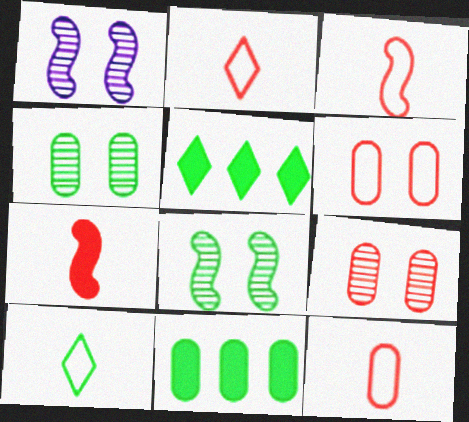[[1, 2, 11], 
[1, 5, 12], 
[2, 3, 12], 
[8, 10, 11]]